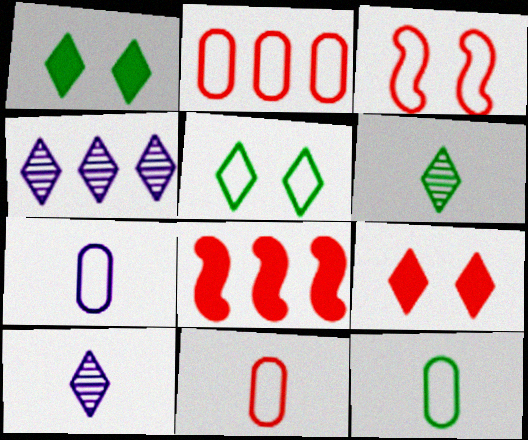[[7, 11, 12]]